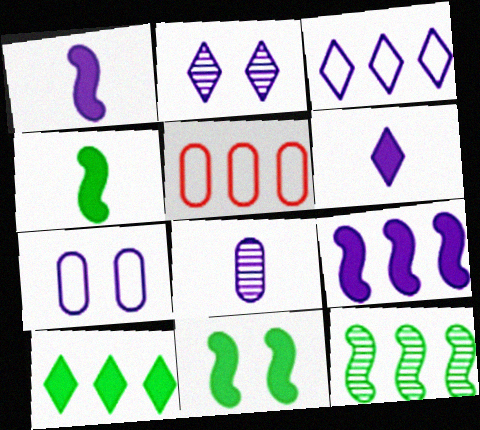[[2, 3, 6], 
[2, 4, 5]]